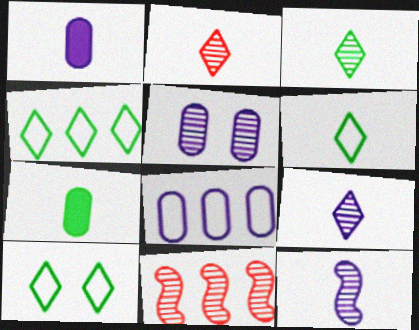[[1, 5, 8], 
[1, 10, 11], 
[2, 3, 9], 
[3, 5, 11], 
[4, 6, 10]]